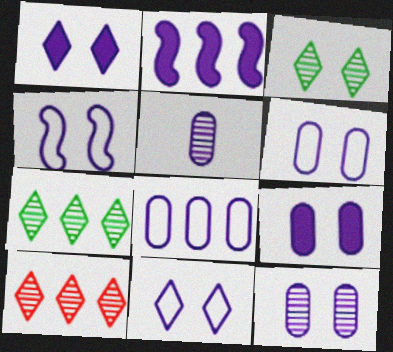[[1, 4, 12], 
[2, 5, 11], 
[4, 6, 11], 
[5, 8, 9], 
[6, 9, 12]]